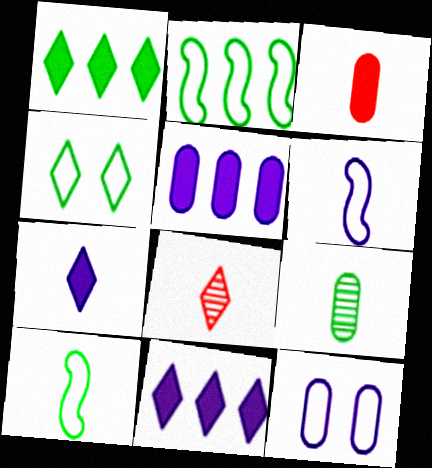[[4, 8, 11]]